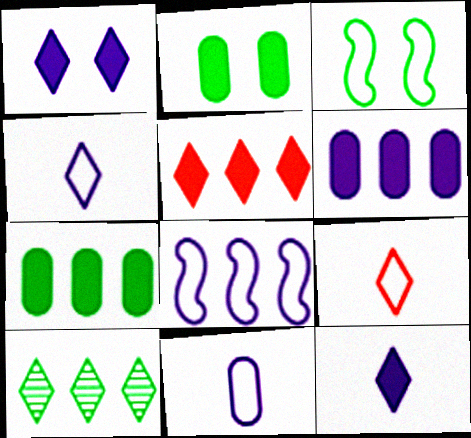[[1, 9, 10]]